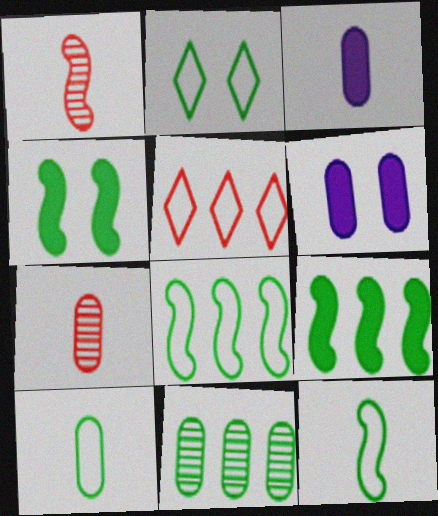[[2, 8, 10], 
[3, 7, 10]]